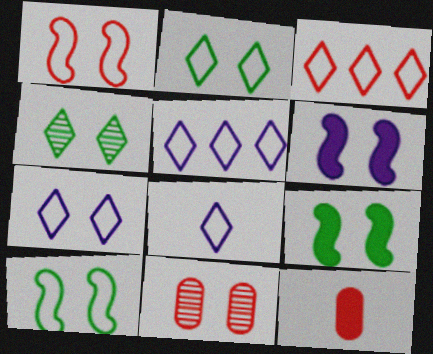[[2, 3, 8], 
[2, 6, 11], 
[5, 7, 8], 
[7, 9, 11]]